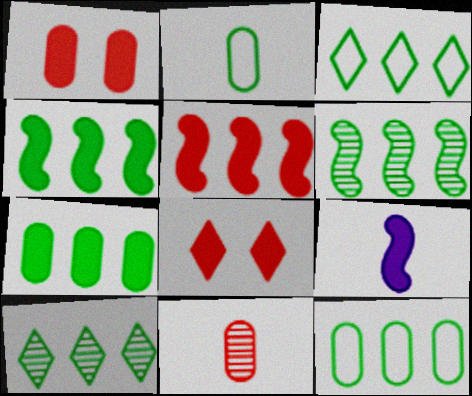[[3, 6, 7], 
[4, 10, 12], 
[7, 8, 9]]